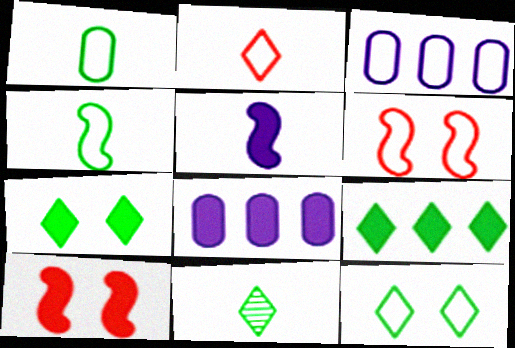[[3, 10, 11], 
[6, 8, 11], 
[9, 11, 12]]